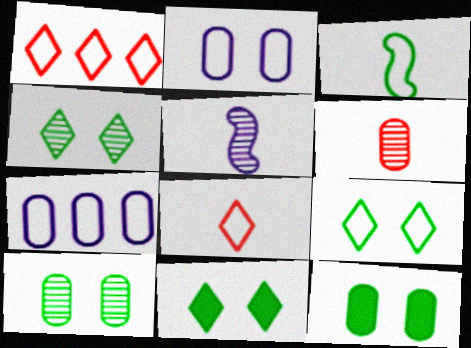[[1, 2, 3], 
[1, 5, 12], 
[4, 9, 11], 
[6, 7, 12]]